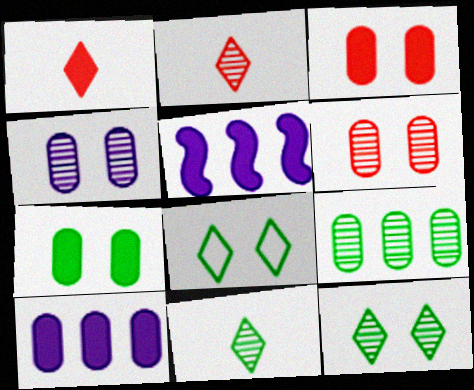[[1, 5, 7]]